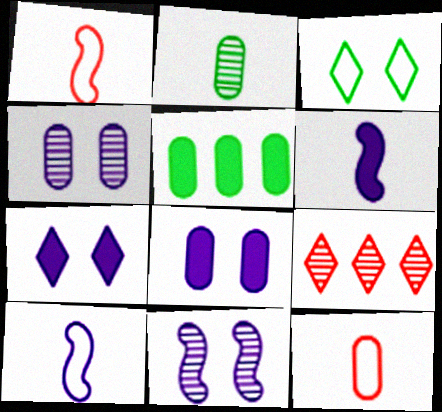[[2, 9, 11], 
[4, 5, 12]]